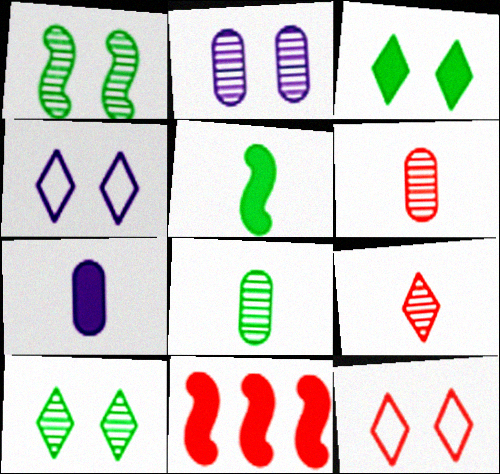[[3, 7, 11], 
[4, 8, 11], 
[6, 11, 12]]